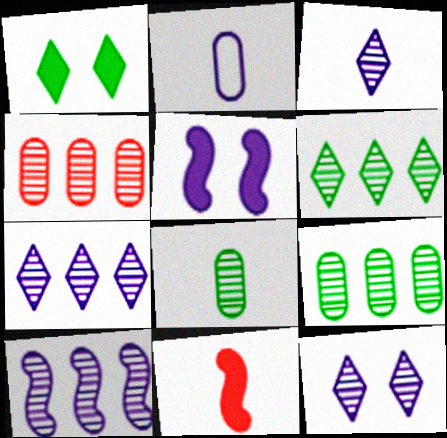[[2, 5, 7], 
[3, 7, 12], 
[4, 6, 10]]